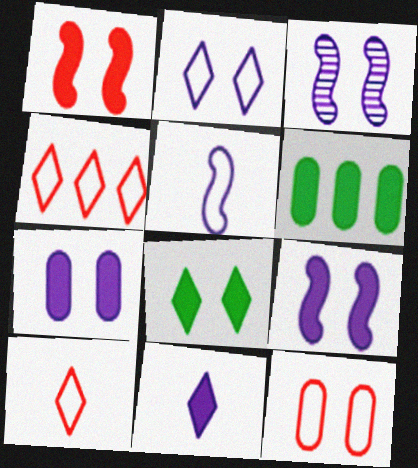[[1, 6, 11], 
[1, 7, 8], 
[2, 3, 7], 
[3, 6, 10], 
[3, 8, 12]]